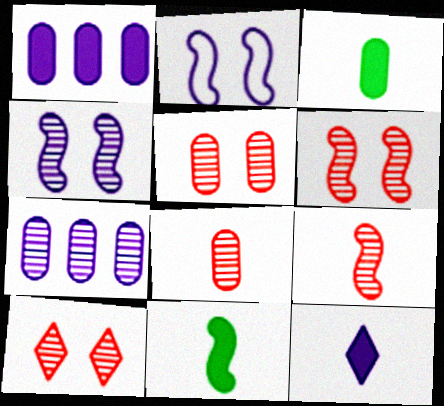[[2, 7, 12], 
[5, 6, 10]]